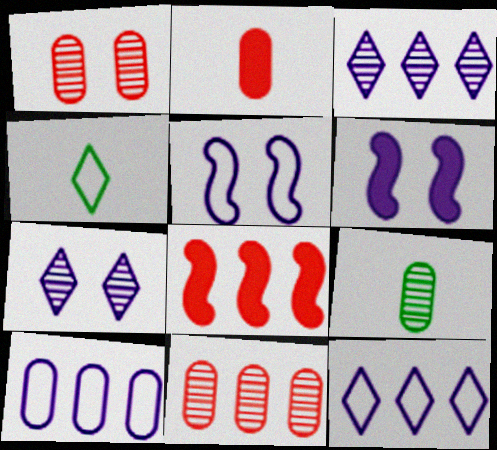[[4, 6, 11]]